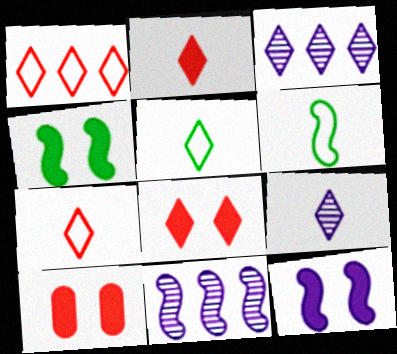[[2, 5, 9], 
[3, 5, 8], 
[3, 6, 10], 
[5, 10, 11]]